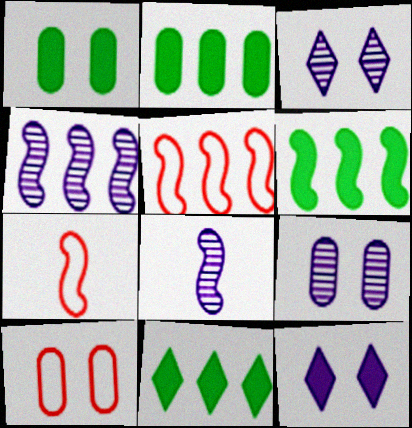[[1, 9, 10], 
[2, 3, 7], 
[2, 6, 11], 
[4, 5, 6], 
[7, 9, 11], 
[8, 10, 11]]